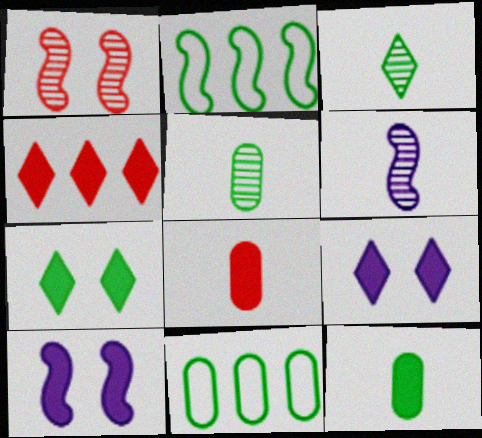[[2, 5, 7], 
[4, 10, 12]]